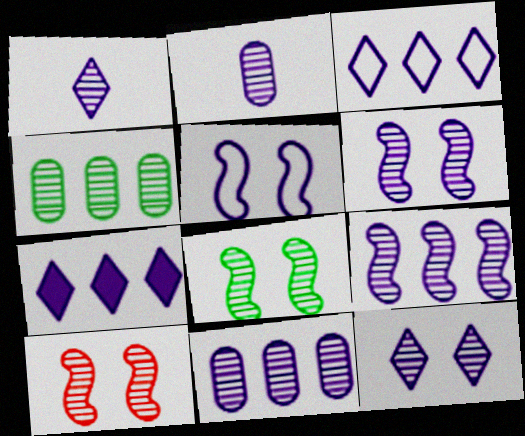[[1, 4, 10], 
[1, 6, 11], 
[2, 5, 7], 
[2, 9, 12], 
[6, 8, 10]]